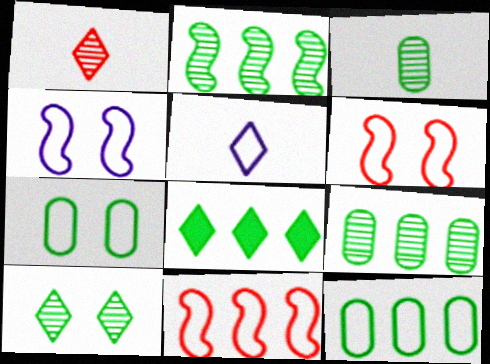[[2, 3, 10], 
[2, 8, 12], 
[5, 6, 12], 
[5, 7, 11]]